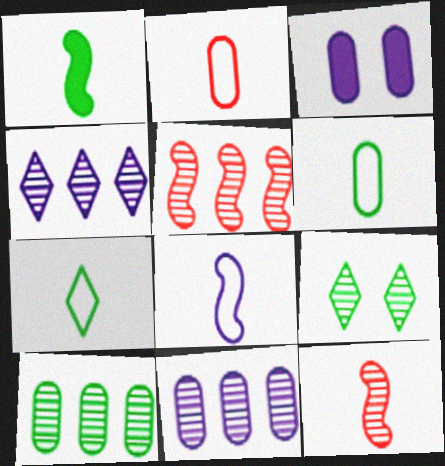[[1, 8, 12], 
[2, 3, 10], 
[2, 7, 8], 
[3, 4, 8], 
[3, 5, 7], 
[4, 5, 10], 
[9, 11, 12]]